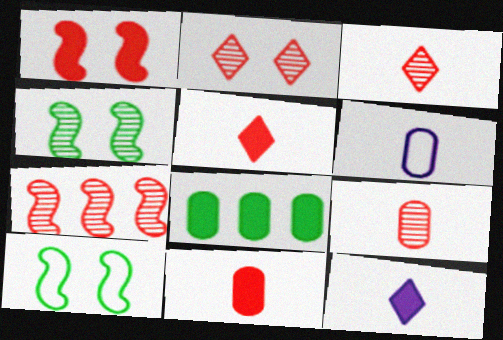[[1, 8, 12], 
[2, 7, 9]]